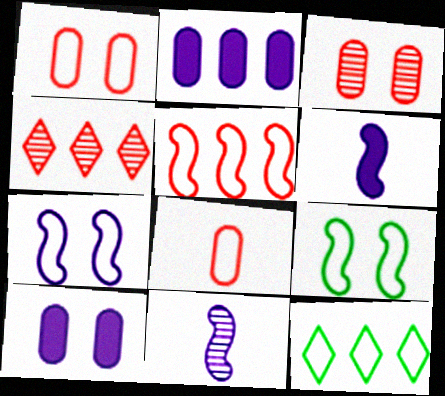[[3, 6, 12], 
[7, 8, 12]]